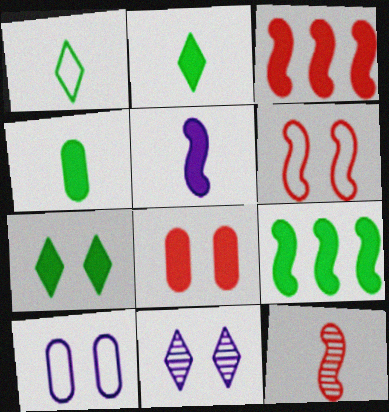[[3, 6, 12], 
[4, 7, 9]]